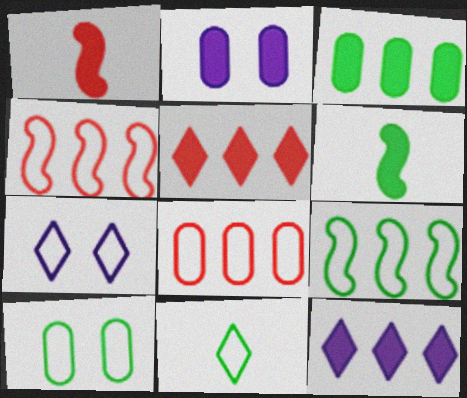[[2, 5, 6], 
[9, 10, 11]]